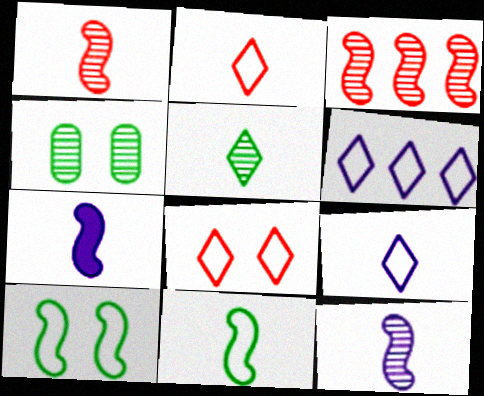[[1, 7, 11], 
[3, 7, 10]]